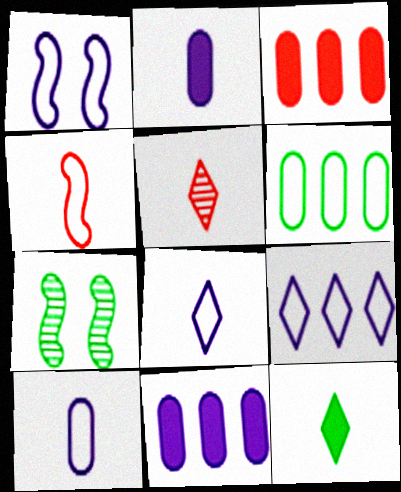[[1, 9, 10], 
[3, 7, 8], 
[5, 8, 12], 
[6, 7, 12]]